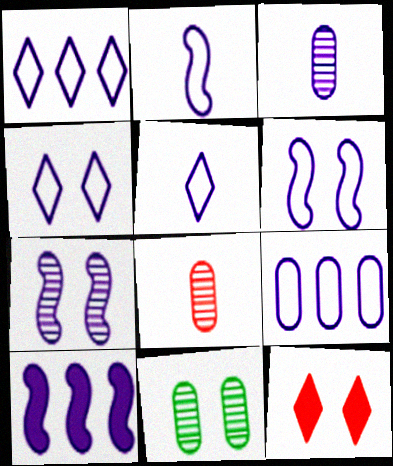[[1, 4, 5], 
[2, 4, 9], 
[2, 7, 10], 
[3, 4, 10], 
[5, 6, 9], 
[6, 11, 12]]